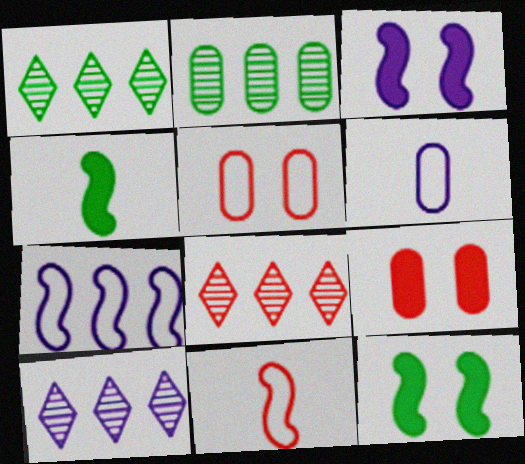[[1, 8, 10], 
[2, 6, 9], 
[3, 6, 10], 
[4, 5, 10], 
[6, 8, 12], 
[8, 9, 11]]